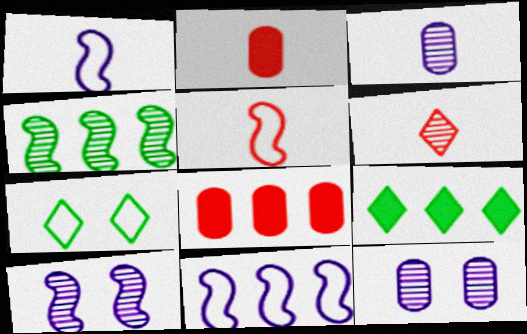[[2, 5, 6], 
[4, 6, 12], 
[5, 9, 12]]